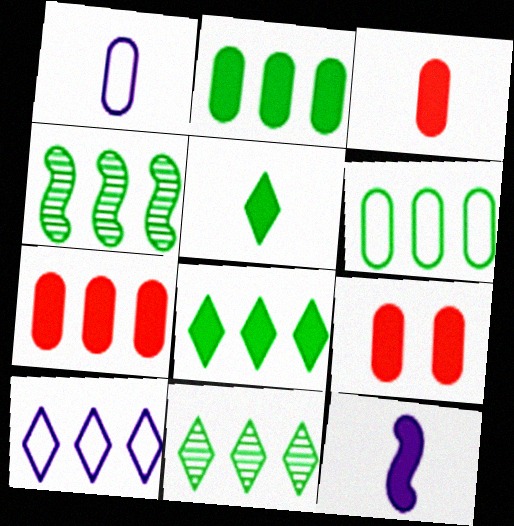[[3, 5, 12], 
[3, 7, 9], 
[4, 6, 8], 
[4, 7, 10], 
[8, 9, 12]]